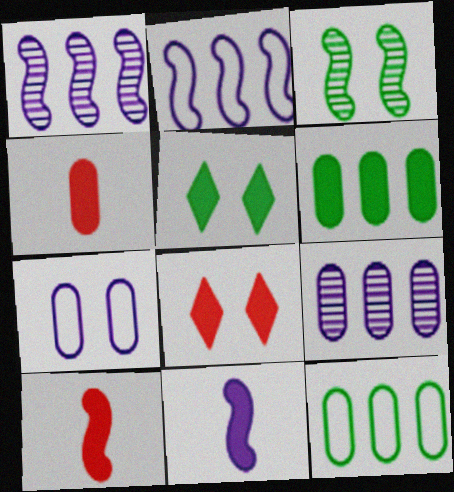[[2, 3, 10], 
[3, 7, 8], 
[6, 8, 11]]